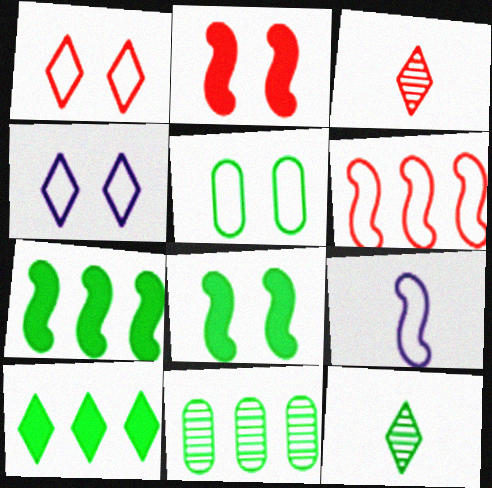[[3, 4, 10], 
[5, 7, 12]]